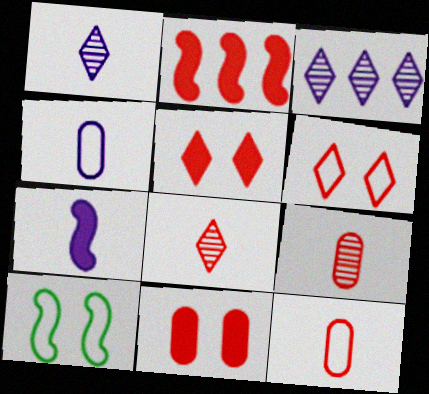[[1, 4, 7], 
[2, 6, 9]]